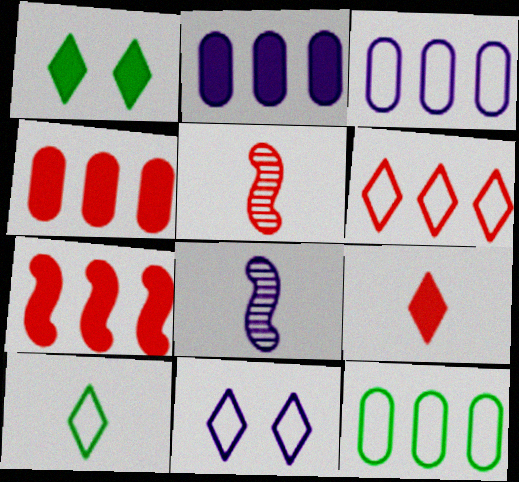[[1, 3, 5], 
[2, 8, 11], 
[6, 10, 11]]